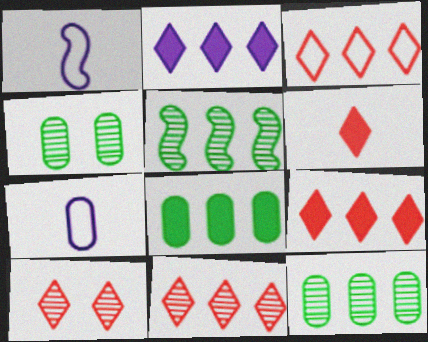[[1, 4, 9], 
[1, 8, 10], 
[3, 6, 10], 
[3, 9, 11]]